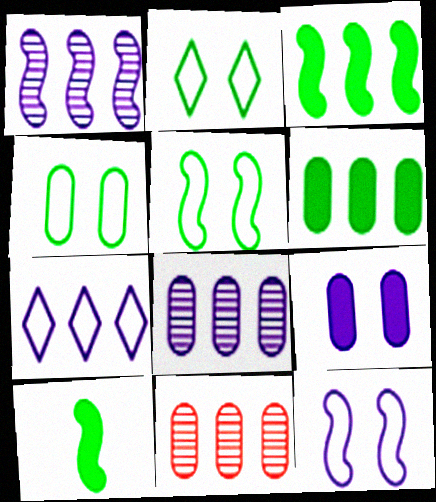[[2, 4, 5], 
[3, 7, 11]]